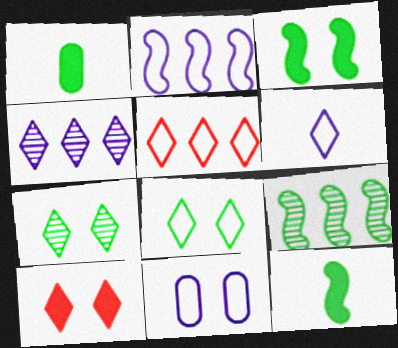[[1, 8, 9], 
[2, 6, 11], 
[5, 6, 8]]